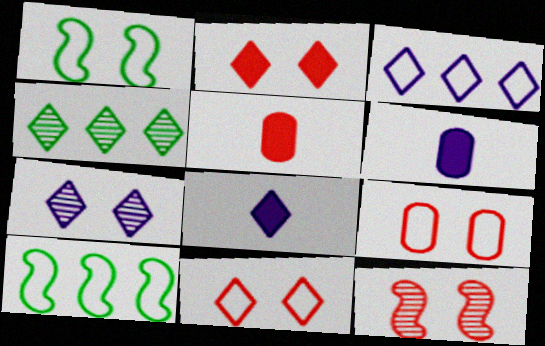[[2, 9, 12], 
[3, 7, 8], 
[4, 8, 11], 
[5, 7, 10]]